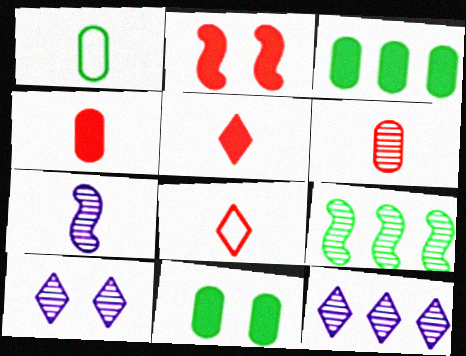[[1, 2, 12], 
[1, 5, 7], 
[6, 9, 10]]